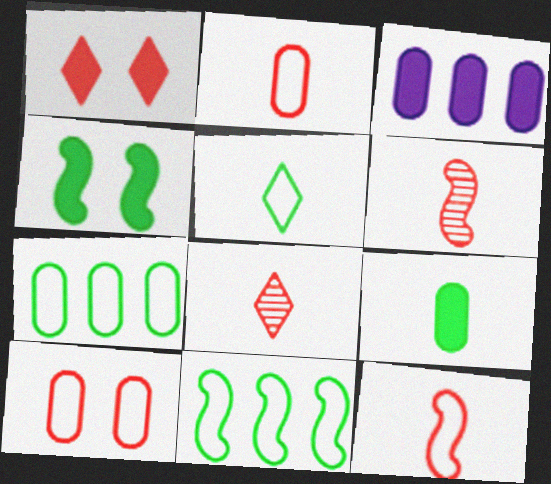[]